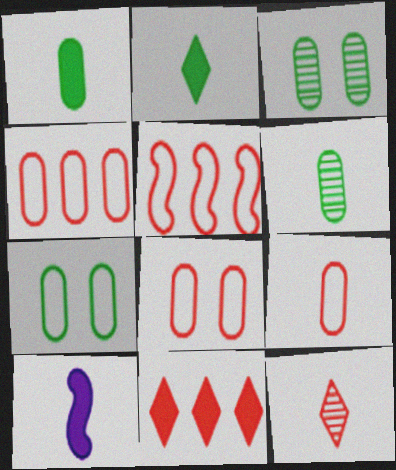[[4, 8, 9]]